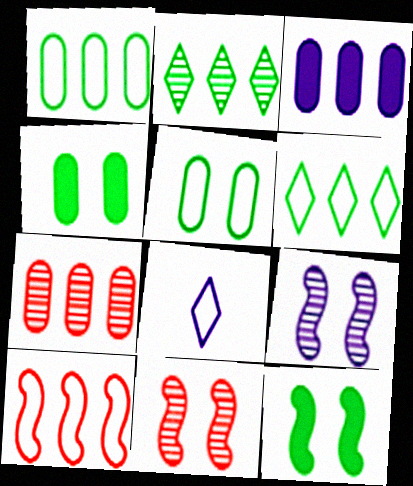[[1, 3, 7], 
[2, 3, 10], 
[3, 8, 9], 
[5, 8, 10], 
[7, 8, 12]]